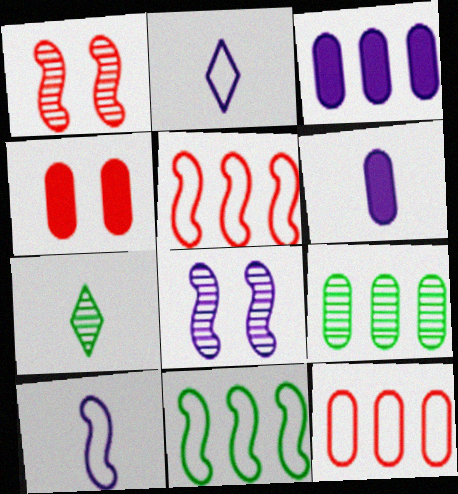[[2, 3, 8], 
[3, 9, 12]]